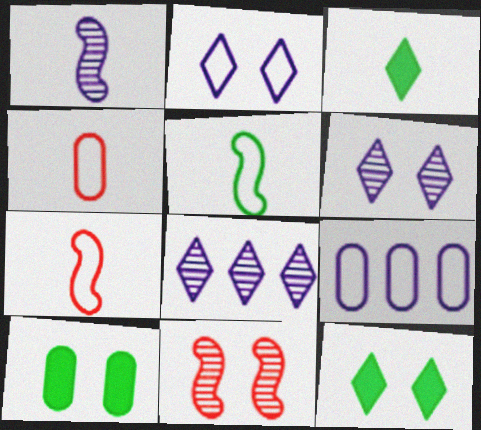[[1, 3, 4], 
[2, 10, 11], 
[3, 9, 11], 
[7, 8, 10]]